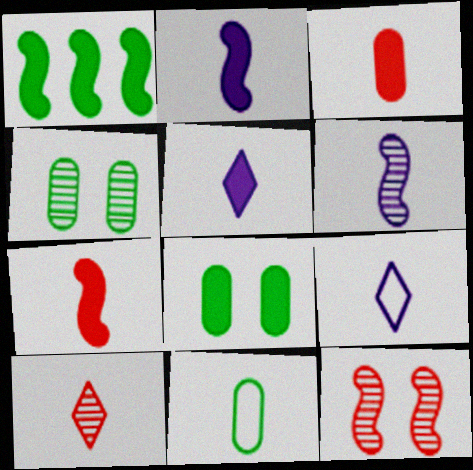[[2, 10, 11]]